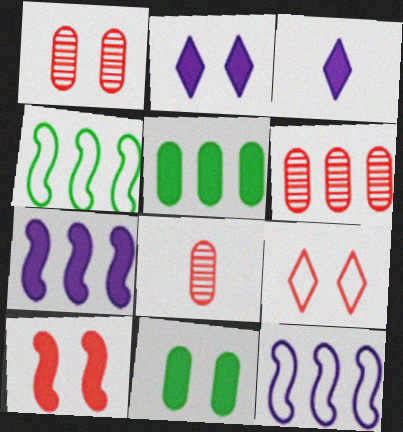[[1, 3, 4], 
[1, 6, 8], 
[1, 9, 10], 
[2, 4, 8], 
[2, 10, 11], 
[3, 5, 10]]